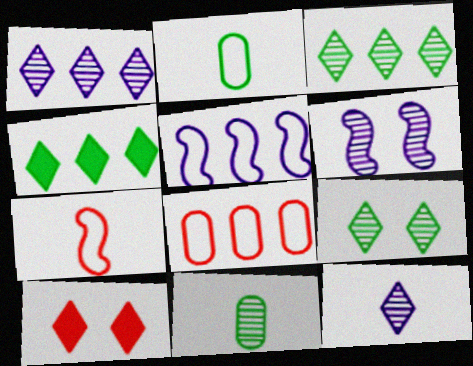[[5, 10, 11]]